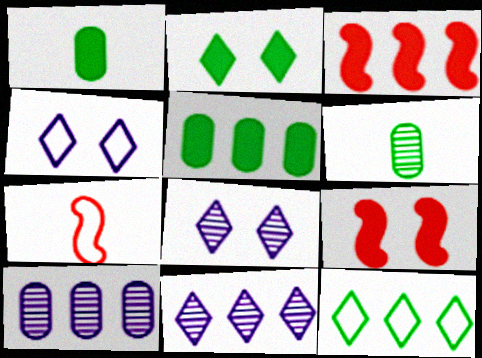[[2, 7, 10], 
[3, 4, 6], 
[3, 10, 12], 
[5, 7, 8]]